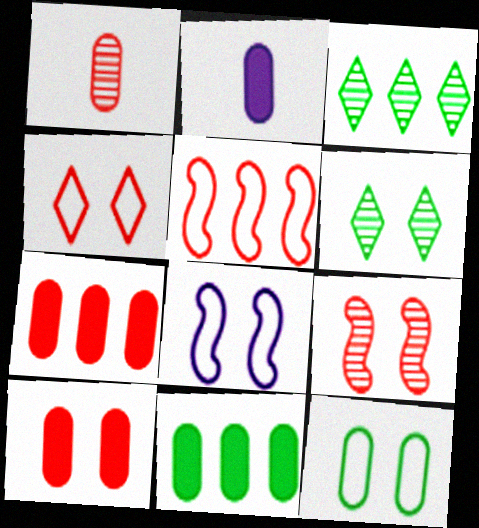[[2, 5, 6], 
[2, 10, 11], 
[4, 8, 12], 
[4, 9, 10], 
[6, 8, 10]]